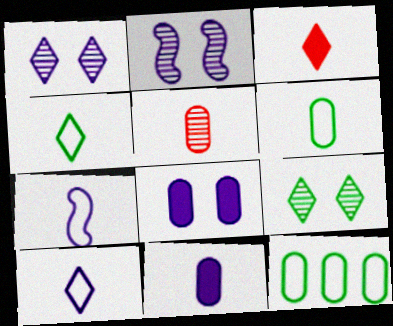[[2, 3, 12], 
[5, 6, 11], 
[5, 8, 12]]